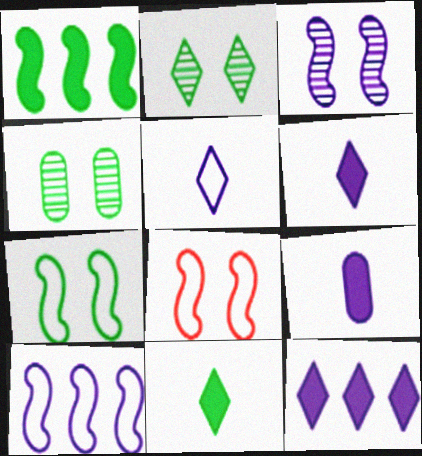[]